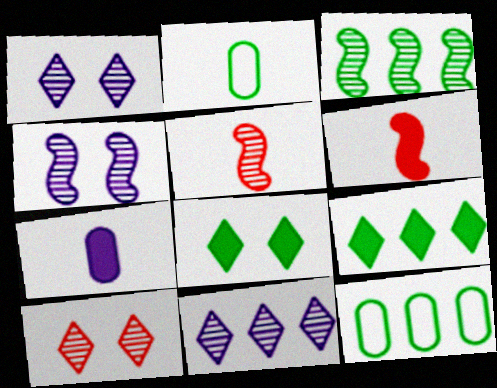[[1, 6, 12], 
[2, 3, 8], 
[3, 4, 5], 
[3, 9, 12]]